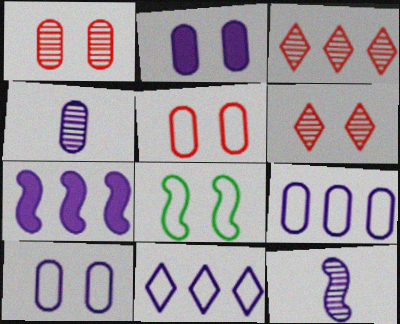[[2, 4, 9], 
[2, 6, 8], 
[2, 11, 12]]